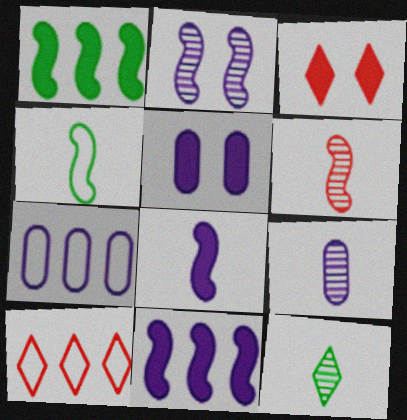[[4, 6, 8], 
[5, 7, 9], 
[6, 9, 12]]